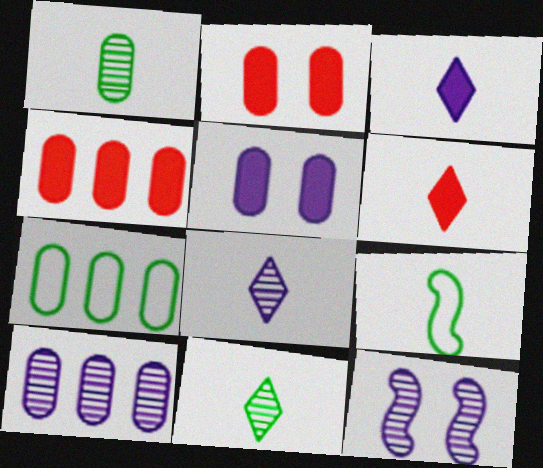[[4, 7, 10], 
[6, 7, 12], 
[8, 10, 12]]